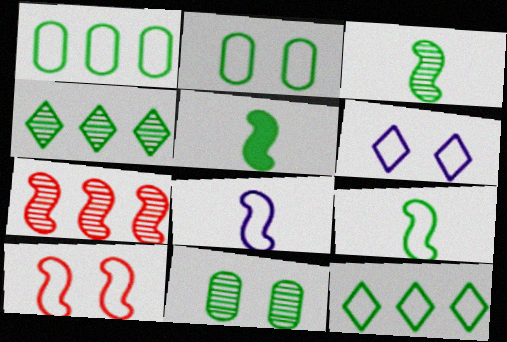[[2, 4, 5], 
[2, 6, 10], 
[2, 9, 12], 
[3, 4, 11], 
[3, 5, 9], 
[5, 11, 12]]